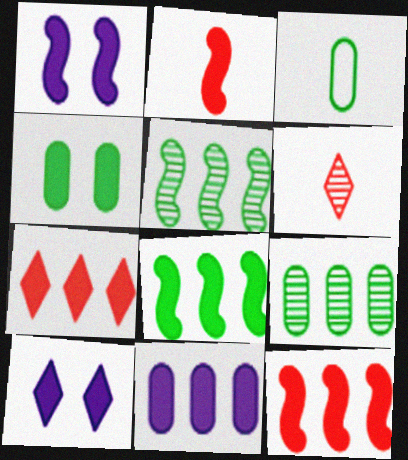[[1, 2, 8], 
[3, 4, 9], 
[7, 8, 11]]